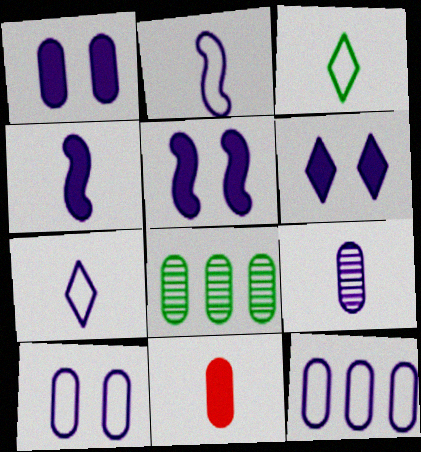[[1, 5, 6], 
[1, 9, 12], 
[4, 7, 9], 
[8, 10, 11]]